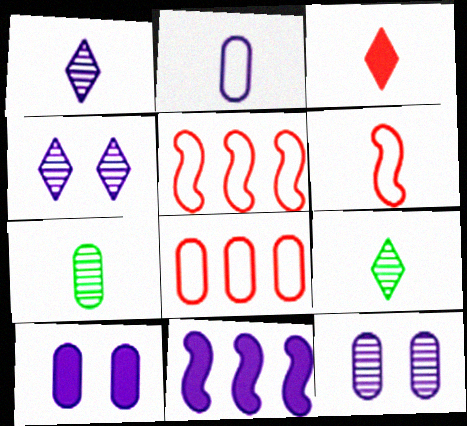[[2, 4, 11], 
[5, 9, 10], 
[7, 8, 10]]